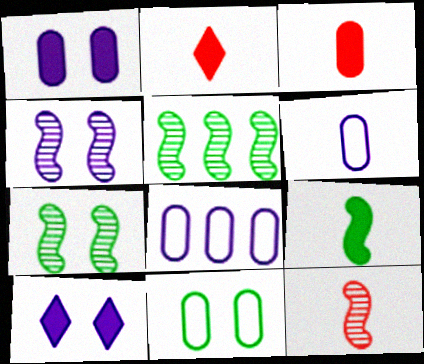[[2, 7, 8], 
[4, 5, 12]]